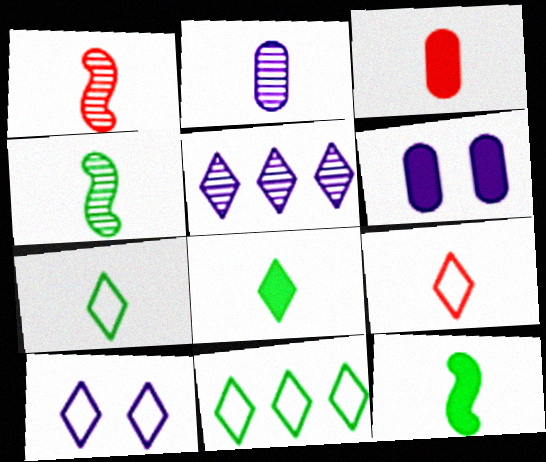[[1, 3, 9], 
[1, 6, 11], 
[2, 9, 12], 
[9, 10, 11]]